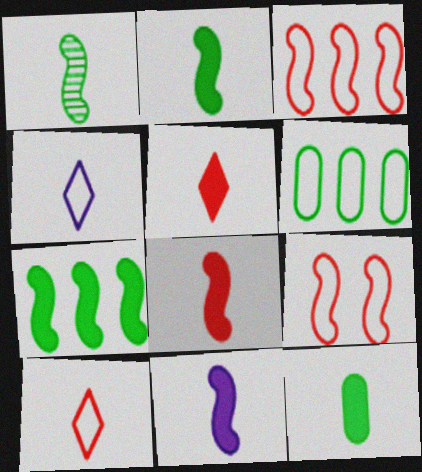[[2, 8, 11], 
[4, 6, 9], 
[5, 11, 12]]